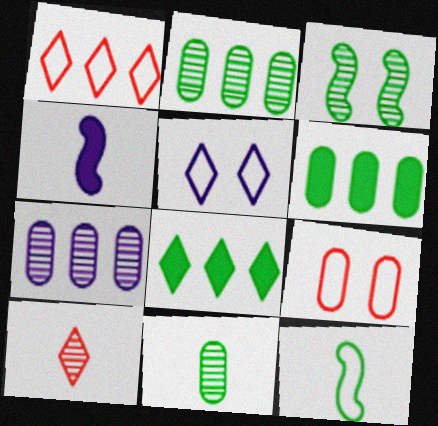[[3, 7, 10], 
[4, 5, 7], 
[5, 8, 10]]